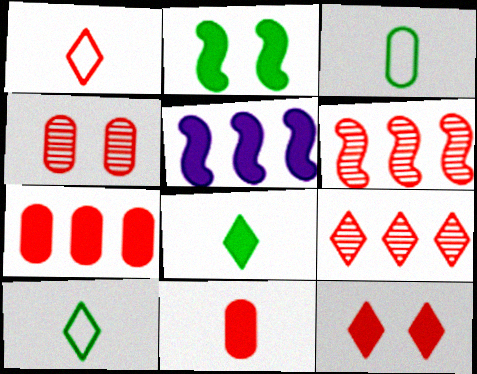[[1, 9, 12], 
[4, 5, 10]]